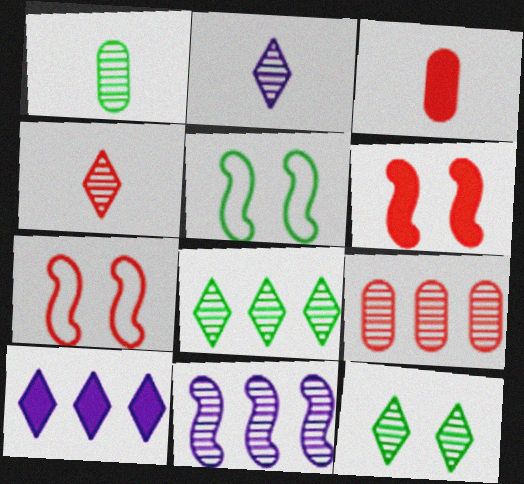[[1, 7, 10], 
[8, 9, 11]]